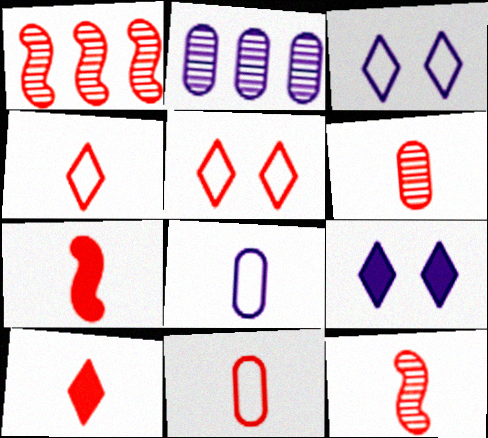[[4, 6, 7], 
[10, 11, 12]]